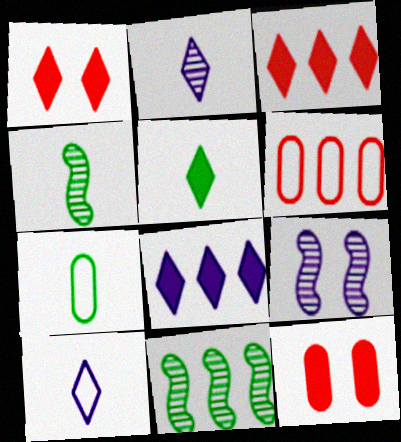[[1, 5, 8], 
[3, 7, 9], 
[4, 5, 7], 
[5, 6, 9], 
[6, 8, 11], 
[10, 11, 12]]